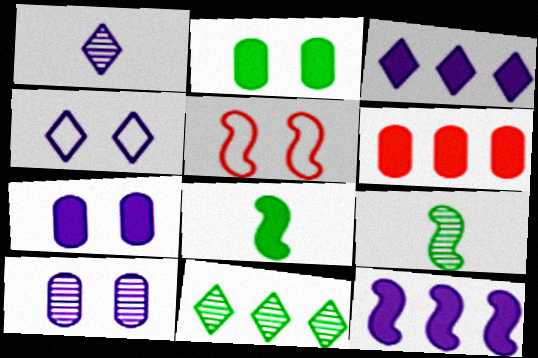[[1, 3, 4], 
[4, 6, 9], 
[5, 9, 12]]